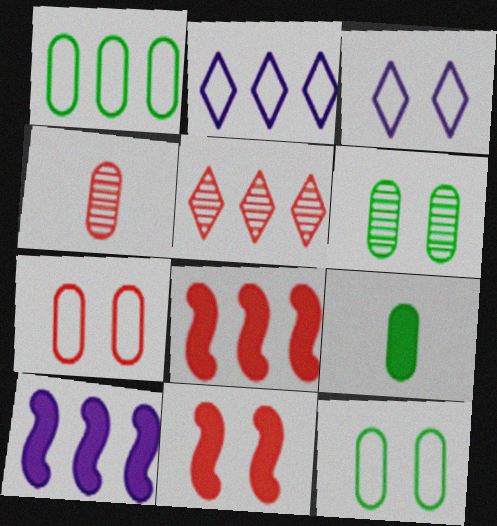[[1, 5, 10], 
[1, 6, 9], 
[3, 6, 11]]